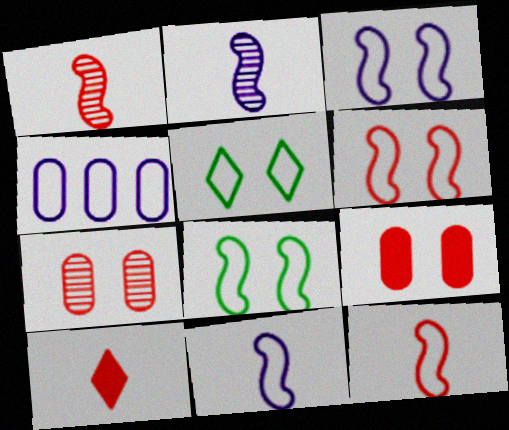[[3, 6, 8], 
[4, 5, 12]]